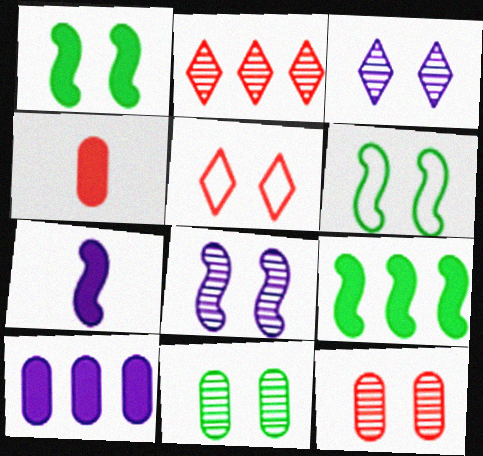[]